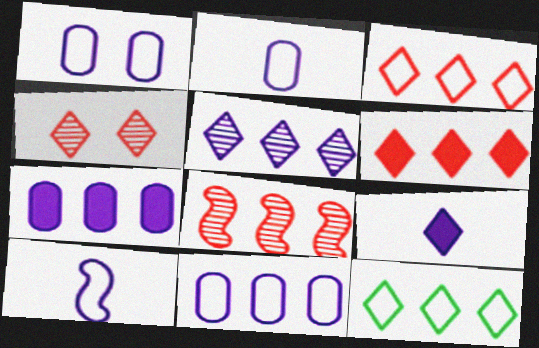[[1, 2, 11], 
[4, 9, 12], 
[5, 6, 12], 
[7, 8, 12]]